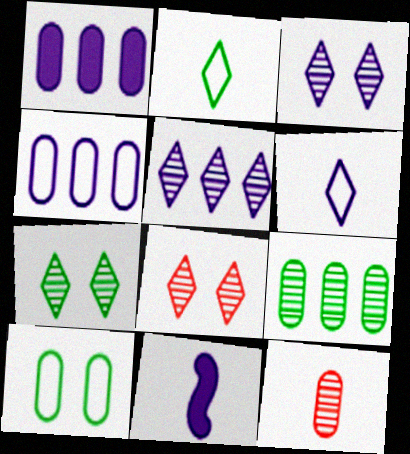[[1, 10, 12], 
[2, 11, 12], 
[3, 4, 11], 
[3, 7, 8]]